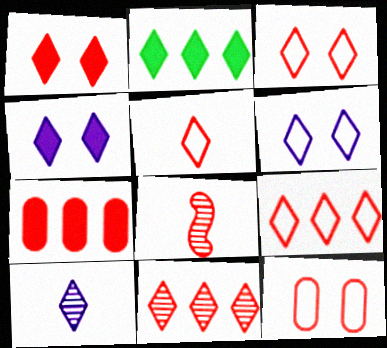[[1, 5, 11], 
[2, 3, 10], 
[3, 5, 9], 
[3, 7, 8]]